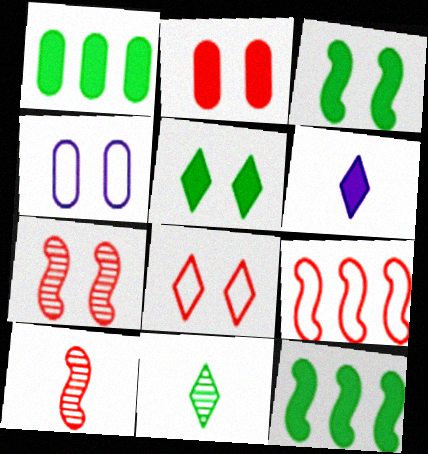[[2, 6, 12], 
[2, 7, 8], 
[4, 5, 7]]